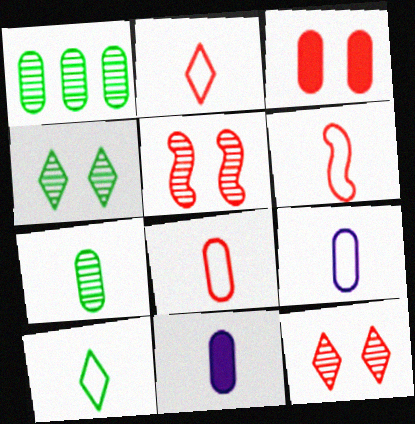[[1, 3, 9], 
[2, 6, 8], 
[6, 9, 10], 
[7, 8, 11]]